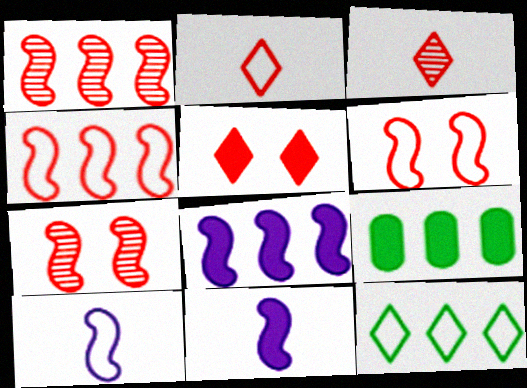[[5, 9, 11]]